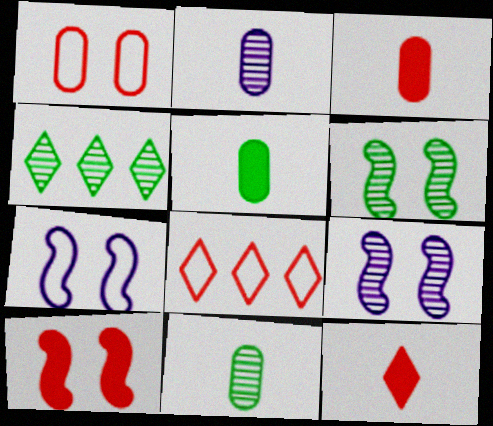[[3, 4, 7], 
[4, 6, 11], 
[5, 8, 9], 
[6, 7, 10]]